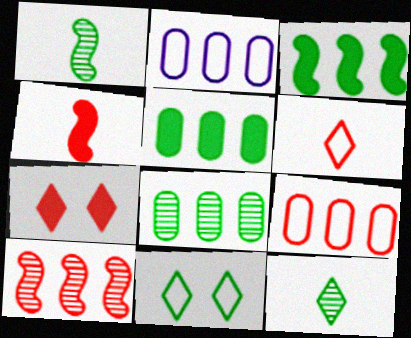[[1, 2, 7], 
[1, 5, 11]]